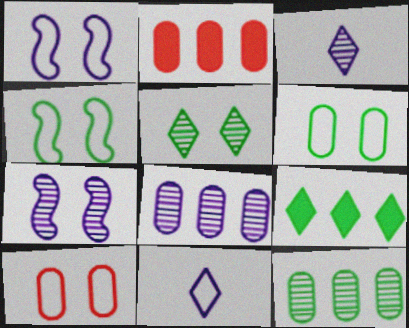[[2, 3, 4], 
[3, 7, 8]]